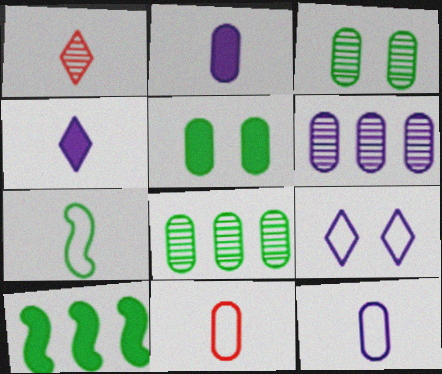[[1, 2, 7], 
[5, 6, 11]]